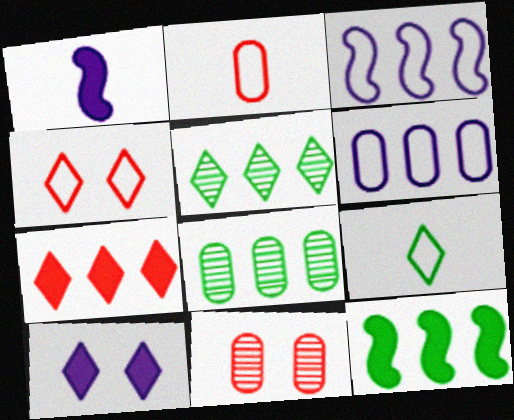[[1, 4, 8], 
[3, 7, 8]]